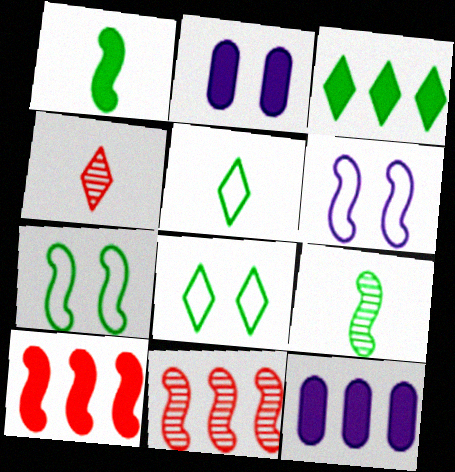[[1, 6, 11], 
[2, 5, 11], 
[3, 10, 12], 
[4, 7, 12], 
[6, 9, 10]]